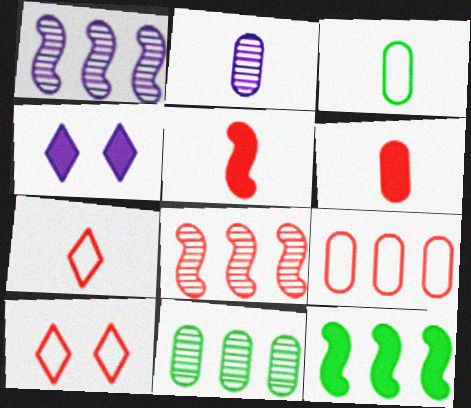[[2, 3, 6], 
[2, 10, 12], 
[3, 4, 8], 
[4, 6, 12], 
[6, 8, 10]]